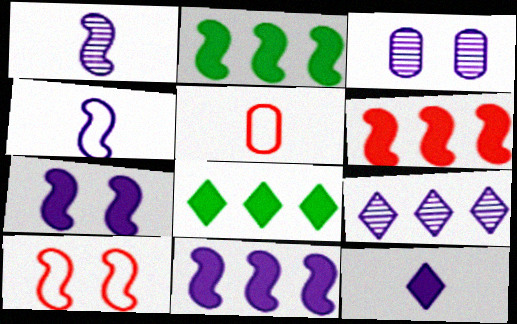[[1, 2, 10], 
[1, 3, 9], 
[2, 6, 11]]